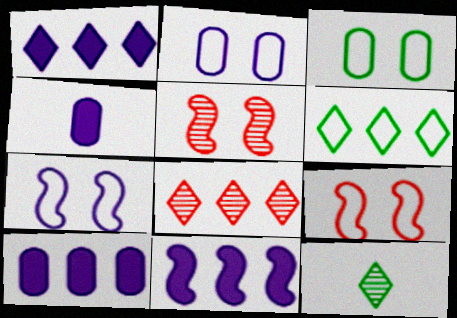[[1, 6, 8], 
[1, 10, 11], 
[4, 5, 6], 
[9, 10, 12]]